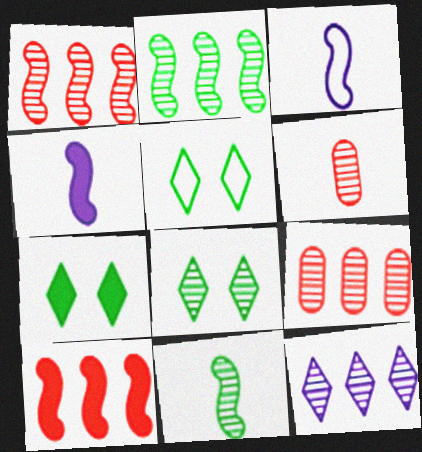[[2, 9, 12], 
[3, 7, 9], 
[4, 5, 9], 
[5, 7, 8]]